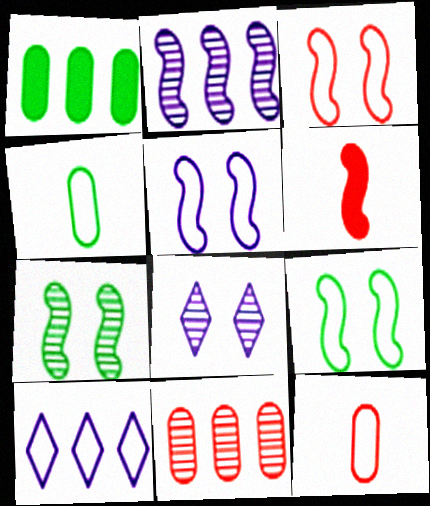[[2, 6, 9], 
[3, 4, 10], 
[3, 5, 9], 
[9, 10, 12]]